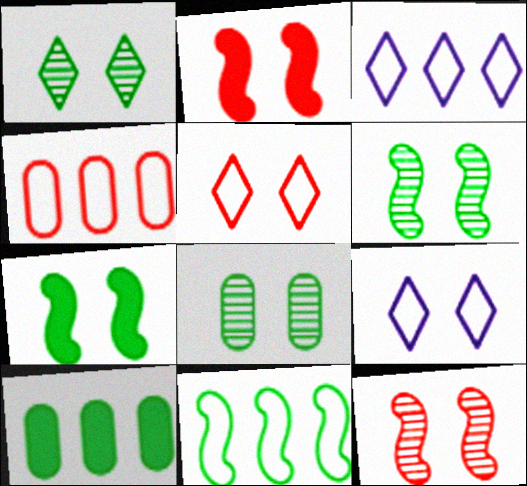[[1, 6, 8], 
[2, 8, 9], 
[3, 4, 11]]